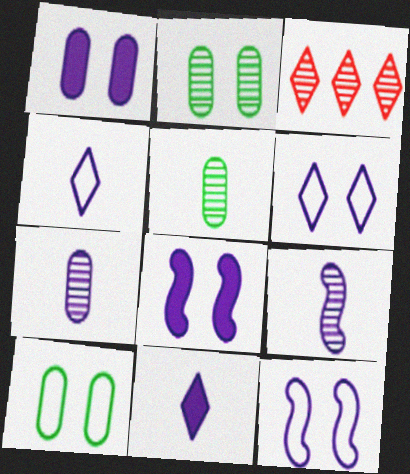[[2, 3, 9]]